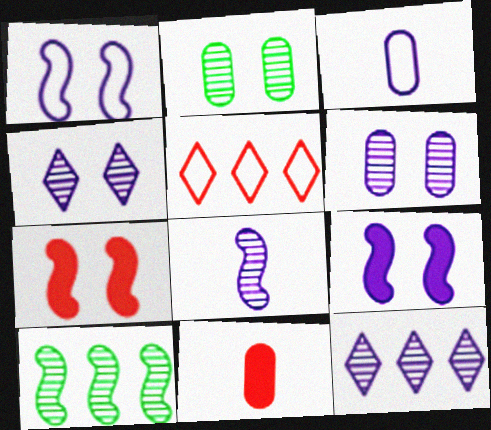[[3, 9, 12], 
[6, 8, 12]]